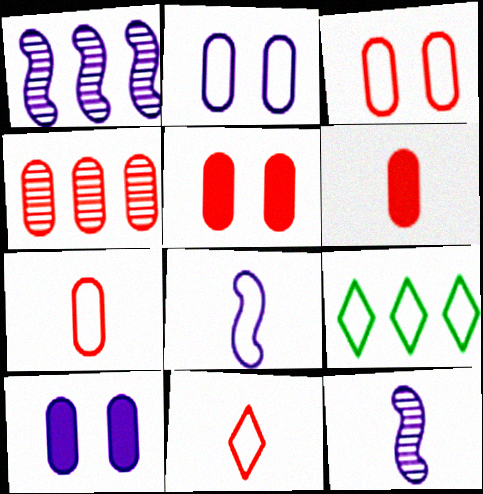[[3, 4, 6], 
[3, 8, 9], 
[4, 5, 7], 
[5, 9, 12]]